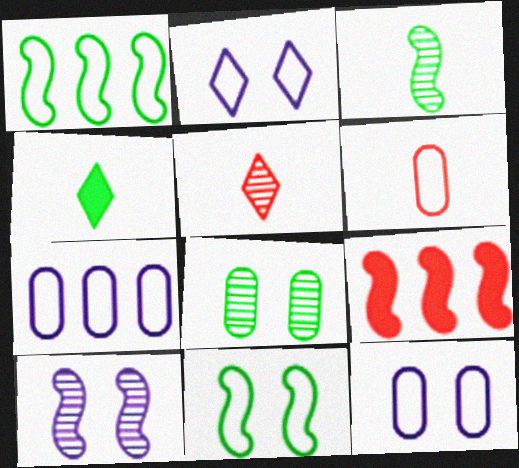[[1, 2, 6], 
[1, 4, 8]]